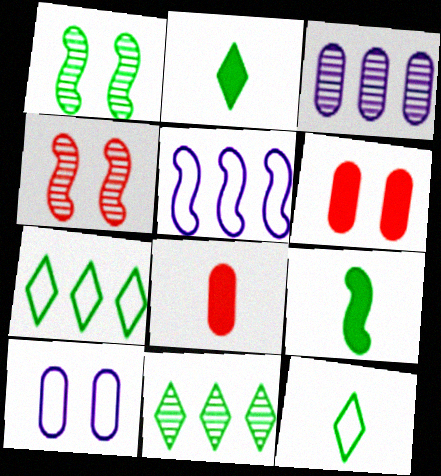[[4, 5, 9]]